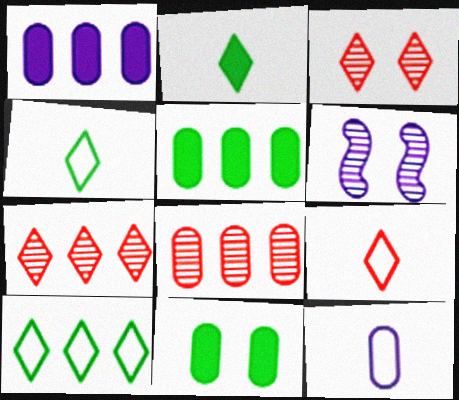[[5, 6, 9], 
[8, 11, 12]]